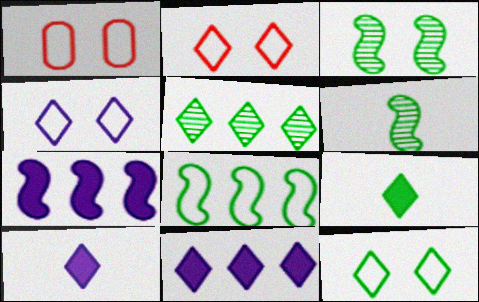[[1, 6, 11], 
[2, 4, 12], 
[2, 5, 10], 
[5, 9, 12]]